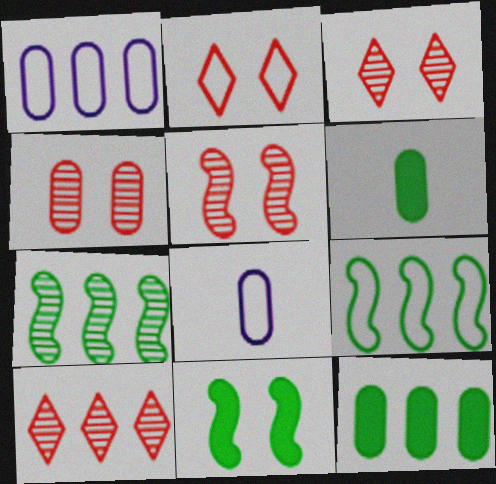[[1, 4, 6], 
[2, 8, 9], 
[3, 4, 5], 
[4, 8, 12], 
[8, 10, 11]]